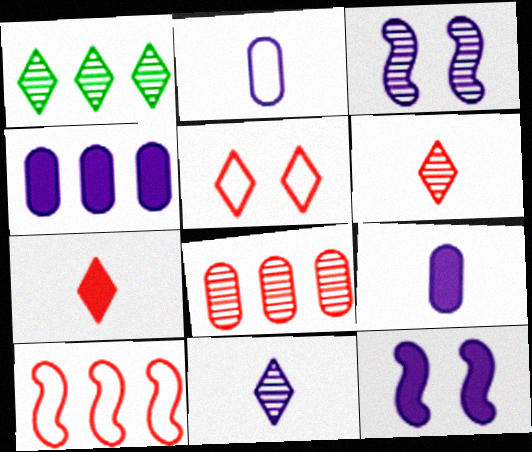[[1, 4, 10]]